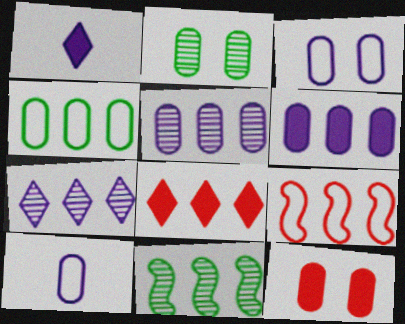[[1, 2, 9], 
[2, 3, 12]]